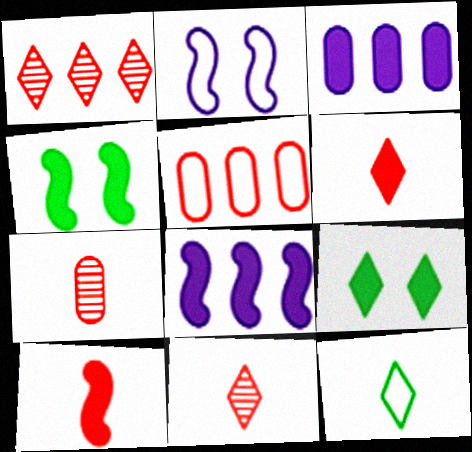[[2, 5, 12], 
[3, 4, 6], 
[3, 9, 10], 
[4, 8, 10]]